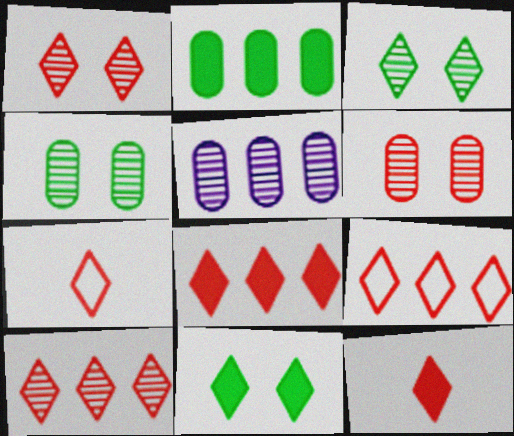[[1, 7, 8], 
[1, 9, 12], 
[8, 9, 10]]